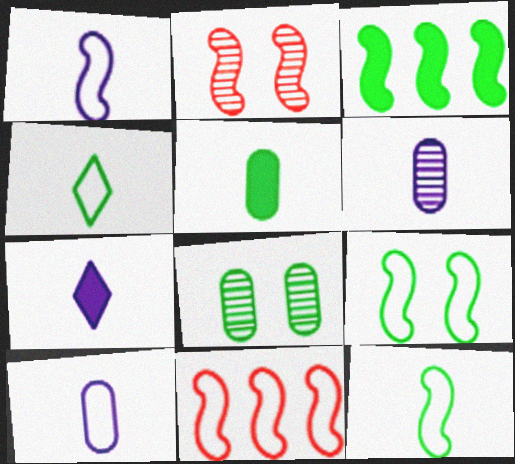[[1, 2, 3], 
[1, 6, 7], 
[1, 9, 11], 
[3, 4, 8], 
[7, 8, 11]]